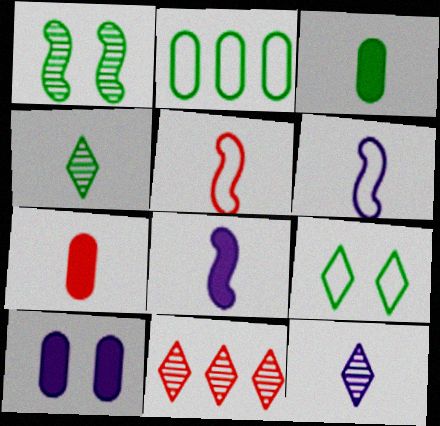[[3, 5, 12], 
[4, 6, 7]]